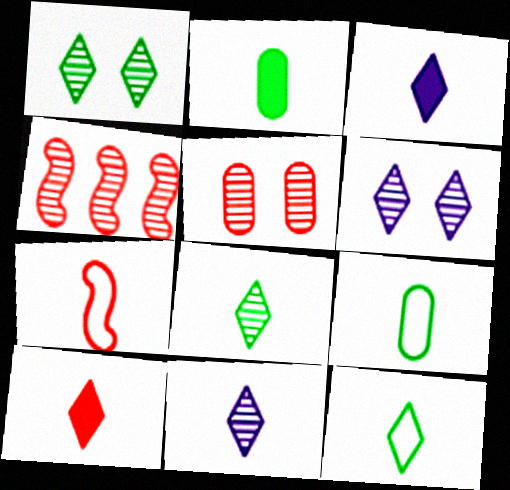[[2, 7, 11], 
[10, 11, 12]]